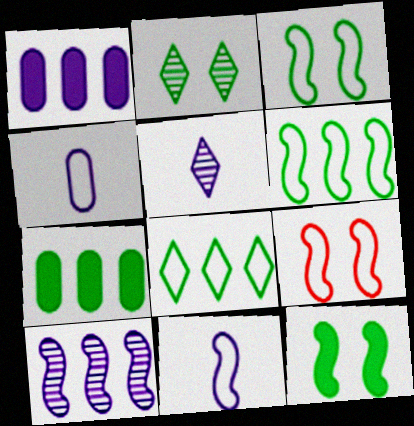[[4, 8, 9], 
[5, 7, 9], 
[6, 9, 11]]